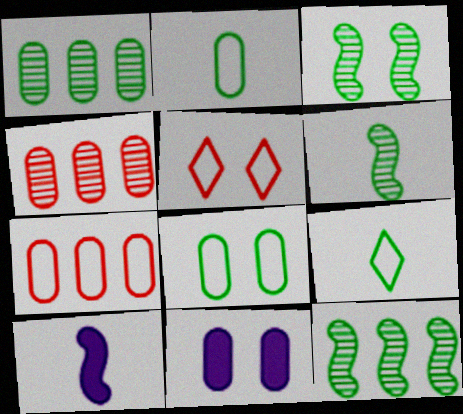[[1, 5, 10], 
[2, 4, 11], 
[3, 5, 11], 
[3, 6, 12]]